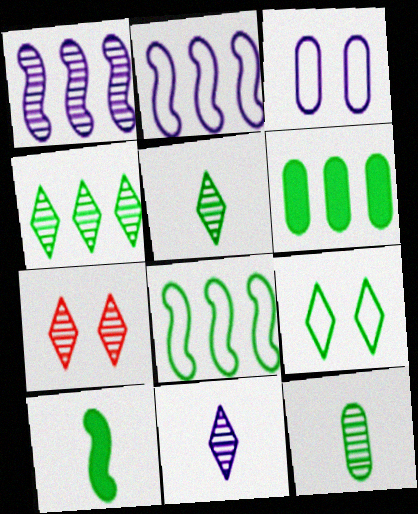[[1, 7, 12], 
[4, 6, 8], 
[4, 7, 11]]